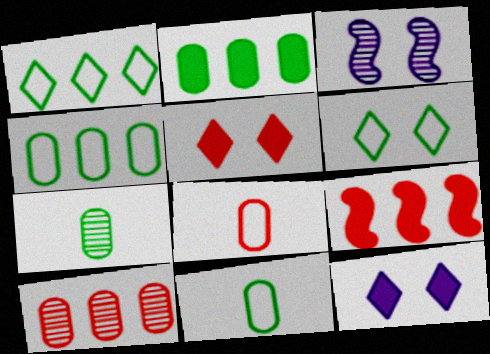[]